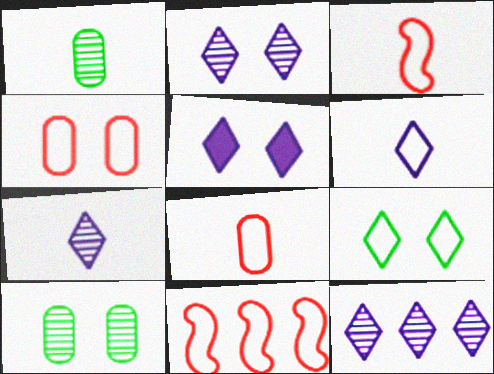[[1, 5, 11], 
[2, 7, 12], 
[5, 6, 12]]